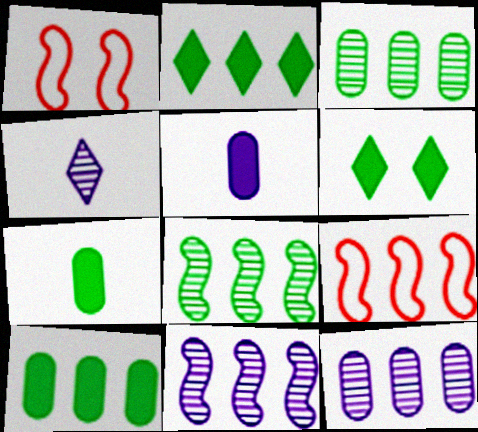[[1, 4, 10], 
[2, 9, 12]]